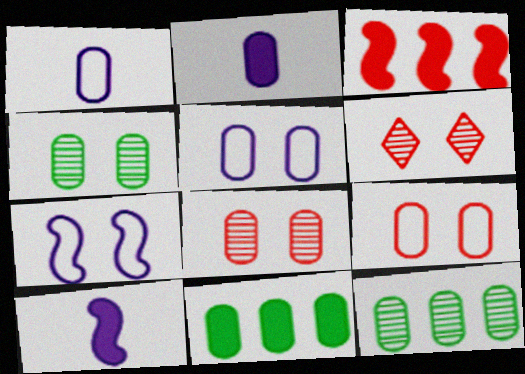[[1, 8, 11], 
[2, 9, 12]]